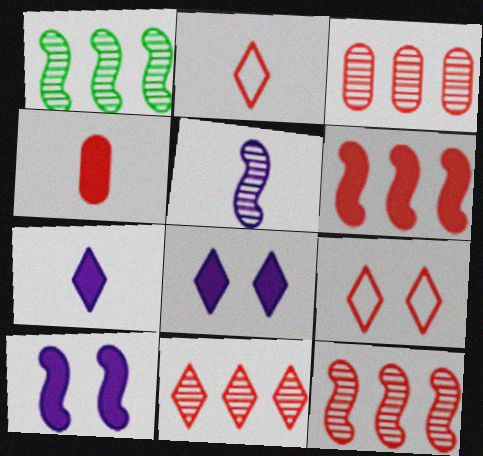[[3, 11, 12], 
[4, 9, 12]]